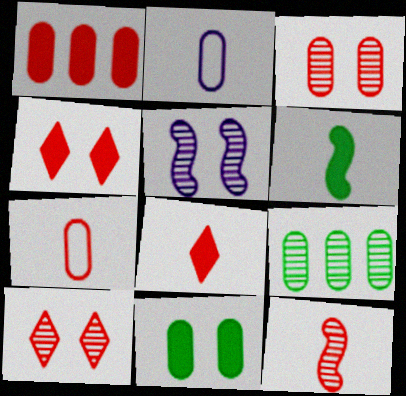[[1, 3, 7], 
[7, 8, 12]]